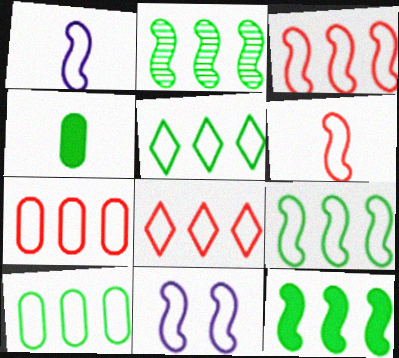[[2, 9, 12], 
[3, 7, 8], 
[5, 9, 10], 
[6, 9, 11]]